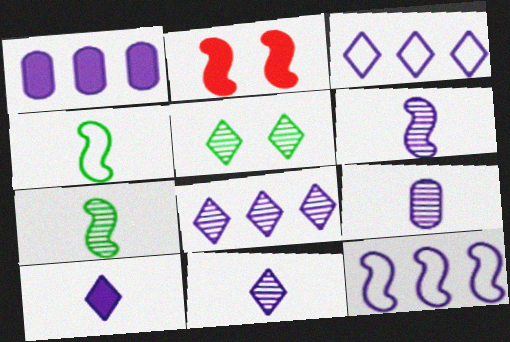[[1, 8, 12], 
[2, 7, 12], 
[6, 9, 11]]